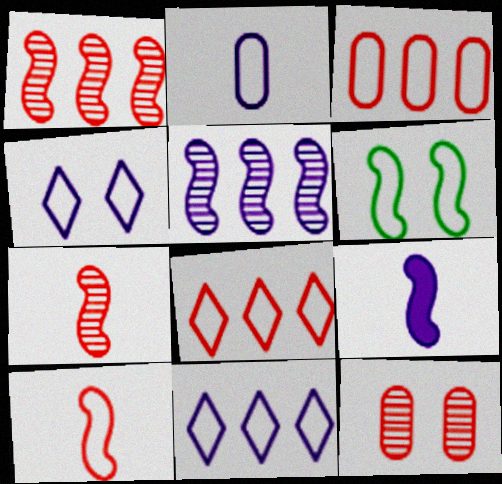[[1, 6, 9], 
[2, 6, 8]]